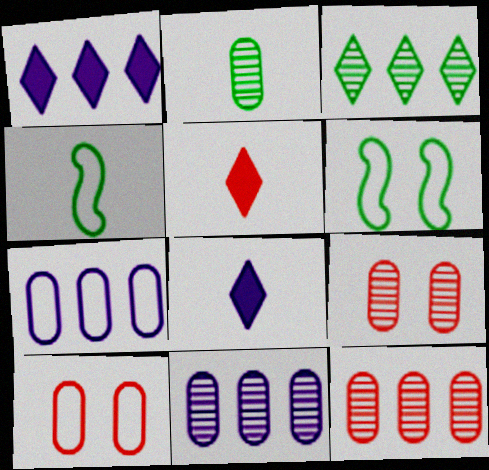[[1, 4, 9], 
[2, 9, 11], 
[5, 6, 11], 
[6, 8, 12]]